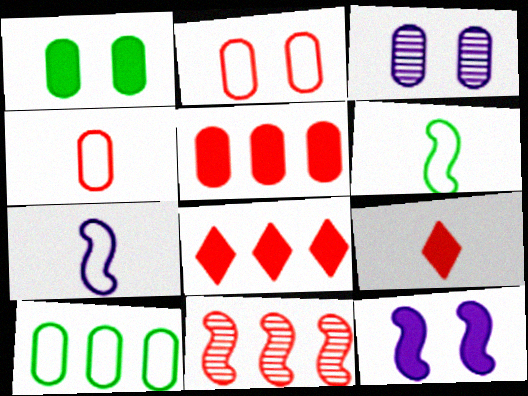[[1, 2, 3], 
[2, 9, 11], 
[3, 6, 8], 
[6, 11, 12]]